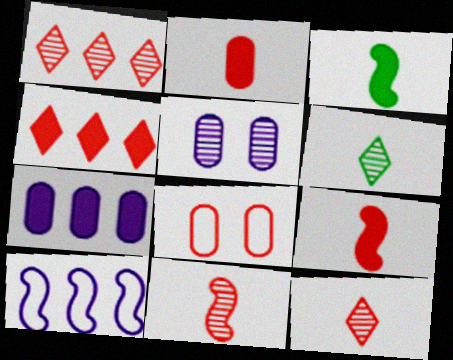[[1, 8, 9], 
[4, 8, 11]]